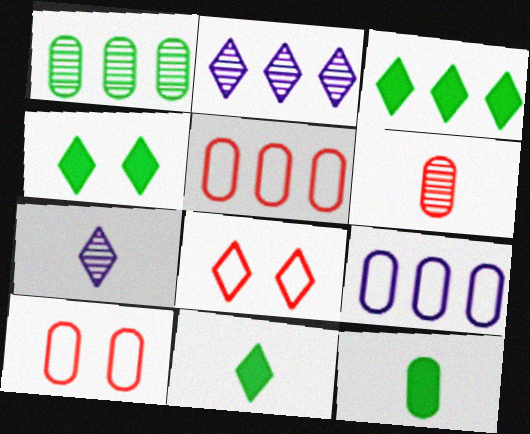[[2, 8, 11], 
[3, 4, 11], 
[3, 7, 8]]